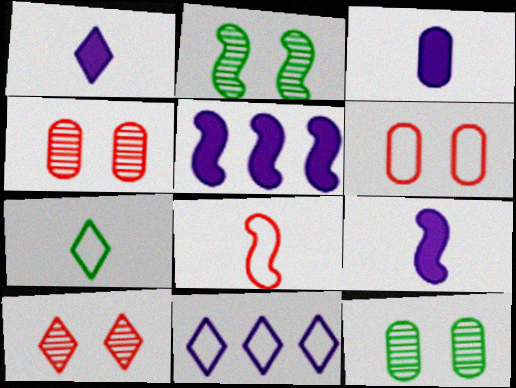[[1, 3, 9], 
[2, 5, 8], 
[4, 5, 7]]